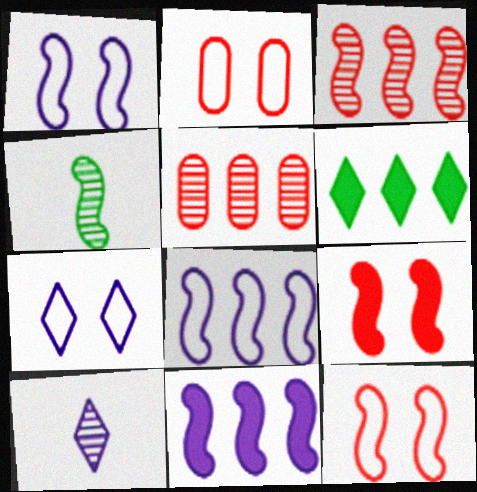[[4, 8, 9], 
[4, 11, 12], 
[5, 6, 8]]